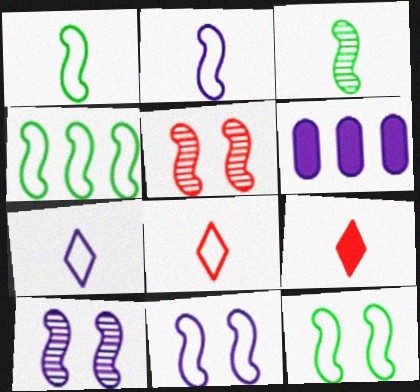[[1, 4, 12], 
[6, 7, 10]]